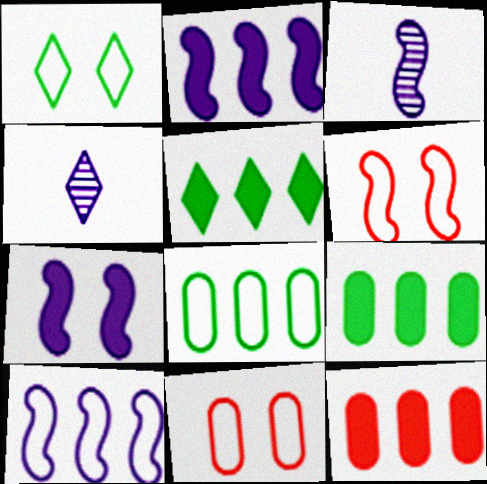[[1, 3, 12], 
[2, 5, 12], 
[3, 5, 11], 
[3, 7, 10], 
[4, 6, 9]]